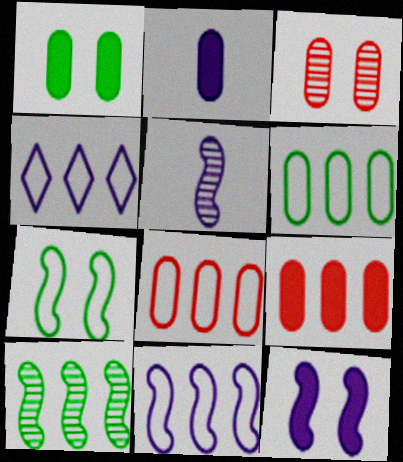[[1, 2, 9], 
[2, 3, 6], 
[4, 9, 10], 
[5, 11, 12]]